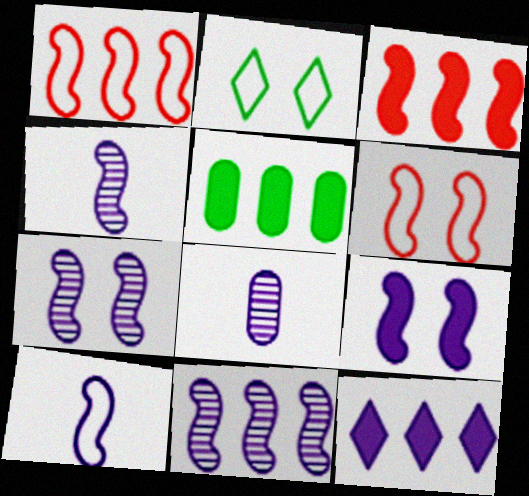[[2, 3, 8], 
[3, 5, 12], 
[4, 7, 11], 
[9, 10, 11]]